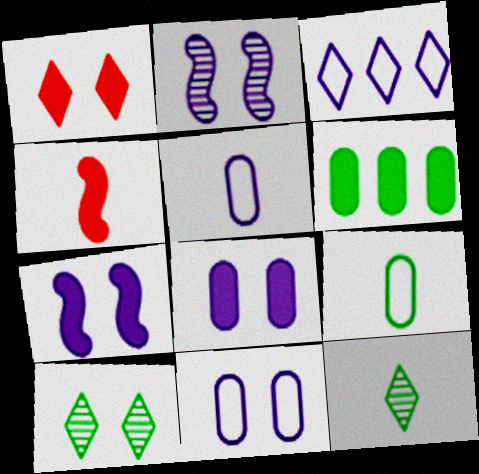[[1, 3, 12], 
[4, 5, 12]]